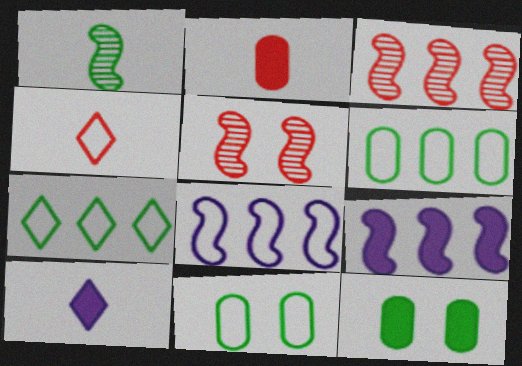[[1, 7, 12], 
[3, 10, 11], 
[4, 8, 11], 
[5, 6, 10]]